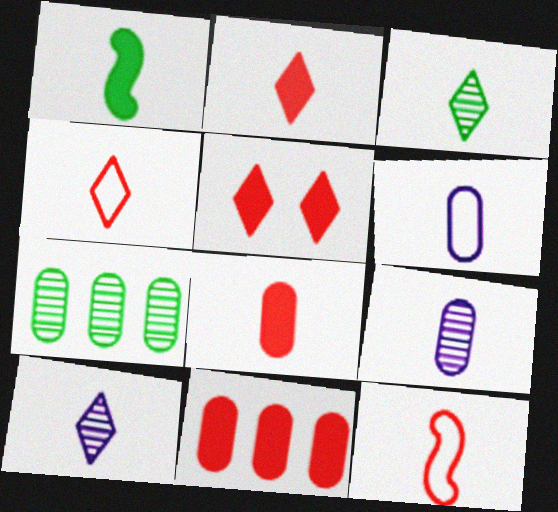[[1, 4, 9]]